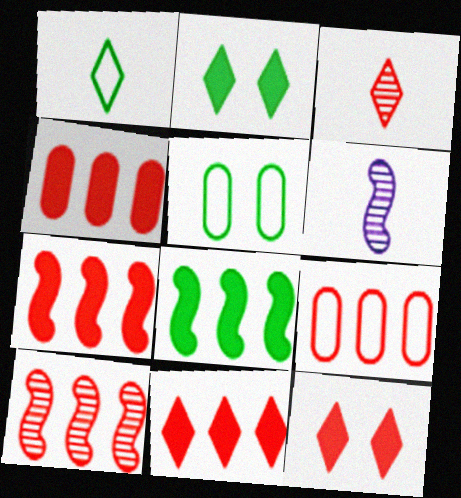[[2, 6, 9], 
[4, 7, 11], 
[5, 6, 11], 
[9, 10, 11]]